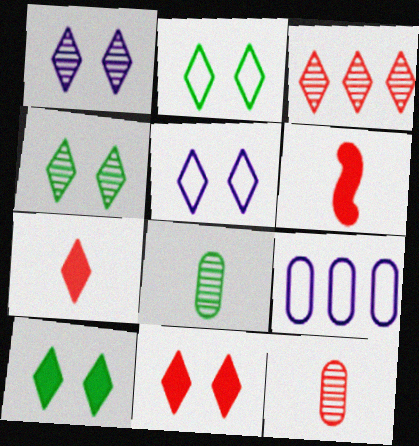[[1, 2, 11], 
[2, 4, 10], 
[4, 5, 11], 
[4, 6, 9]]